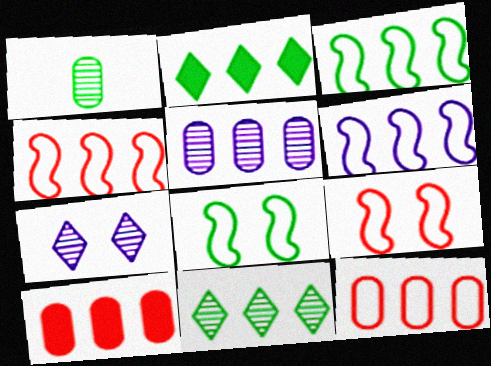[[1, 2, 8], 
[2, 4, 5], 
[3, 4, 6], 
[6, 10, 11]]